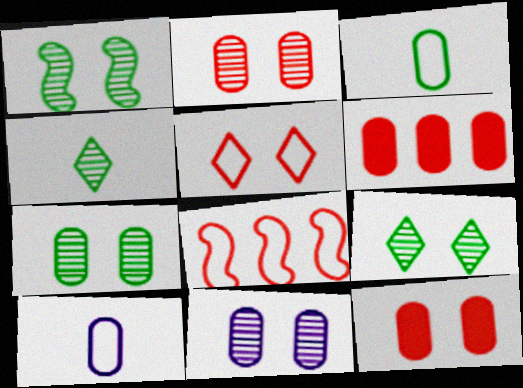[[1, 7, 9], 
[2, 7, 11], 
[3, 6, 11], 
[6, 7, 10]]